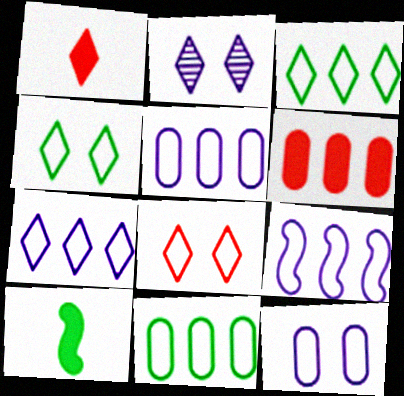[[1, 2, 3], 
[5, 7, 9]]